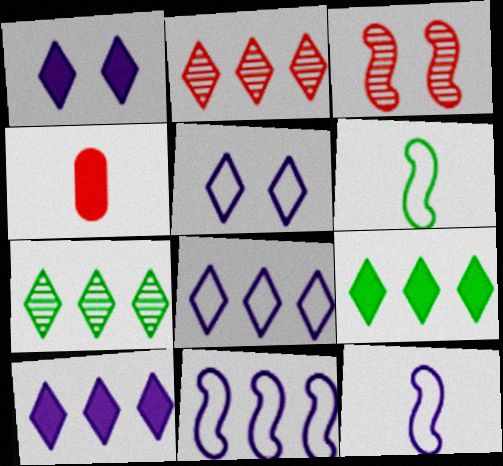[[2, 8, 9]]